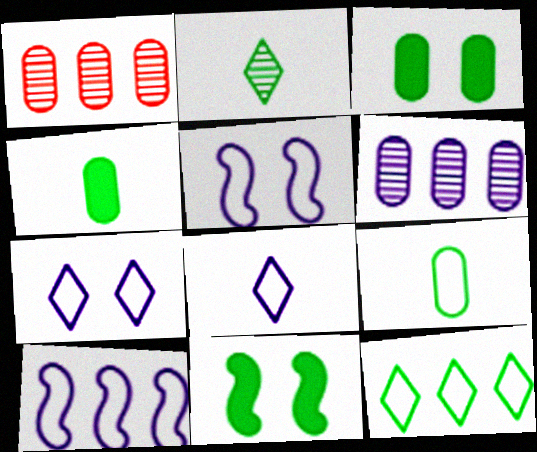[[1, 8, 11]]